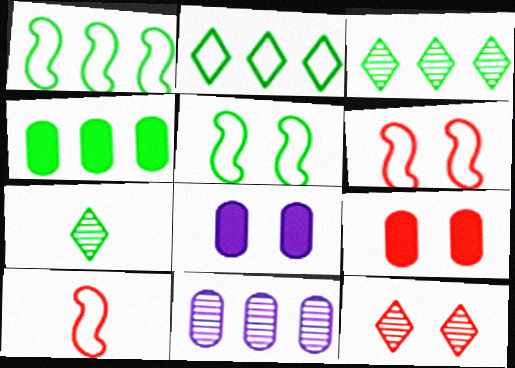[[1, 3, 4], 
[3, 8, 10], 
[4, 5, 7], 
[5, 8, 12], 
[6, 9, 12]]